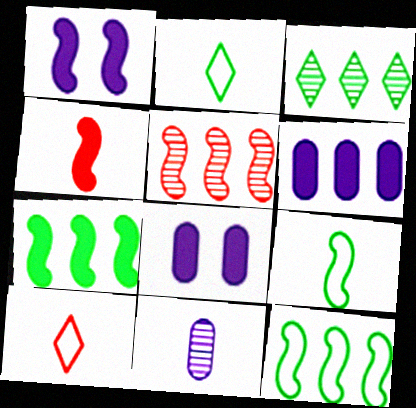[[1, 4, 7], 
[1, 5, 9], 
[2, 4, 11], 
[2, 5, 8]]